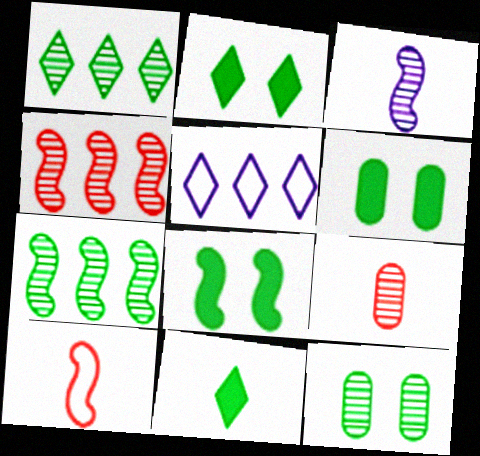[[2, 6, 8], 
[5, 8, 9]]